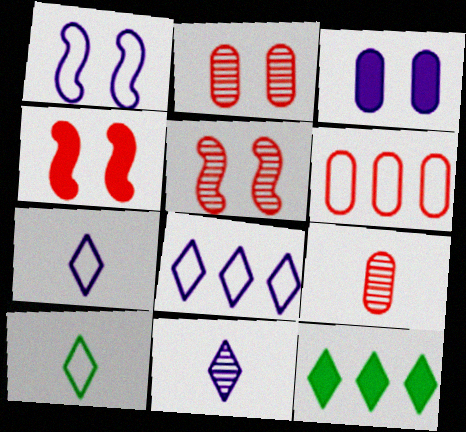[[1, 6, 10], 
[1, 9, 12]]